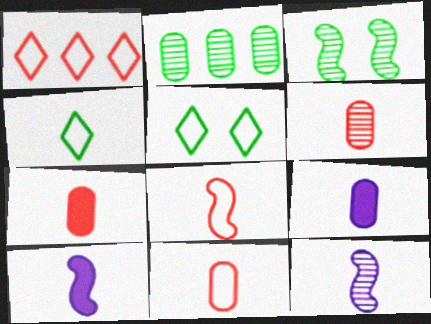[[1, 3, 9], 
[4, 6, 10], 
[4, 7, 12], 
[6, 7, 11]]